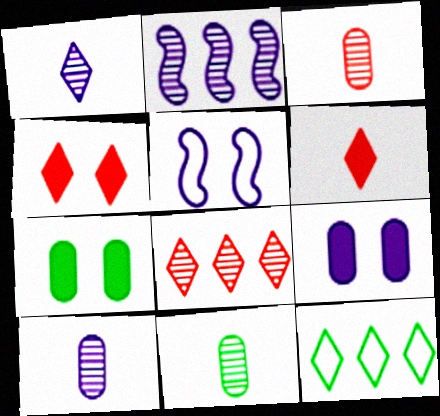[[1, 4, 12], 
[3, 10, 11]]